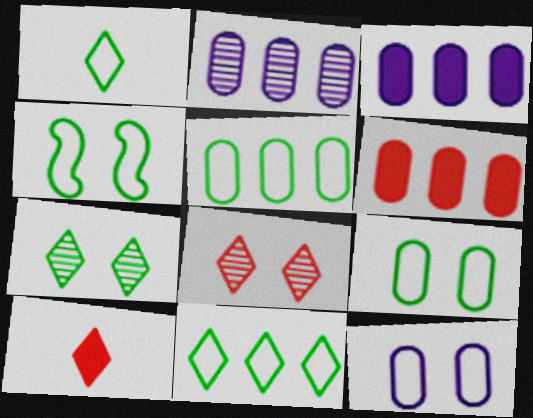[[1, 4, 5], 
[2, 4, 10], 
[2, 5, 6]]